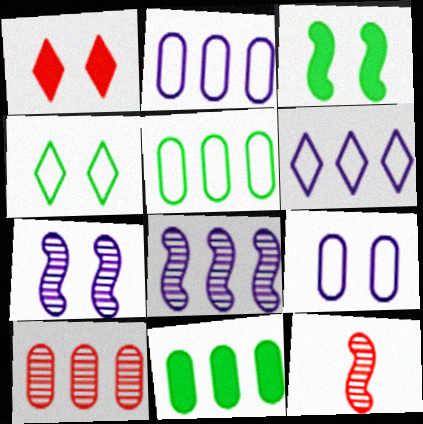[[2, 10, 11]]